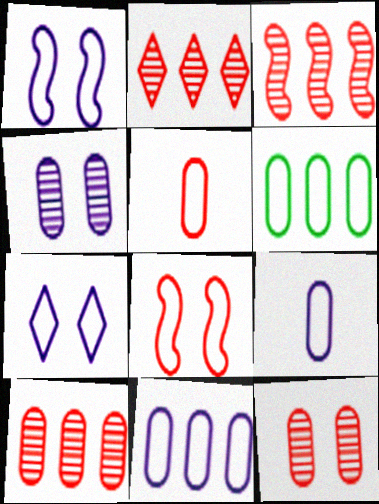[[2, 3, 10]]